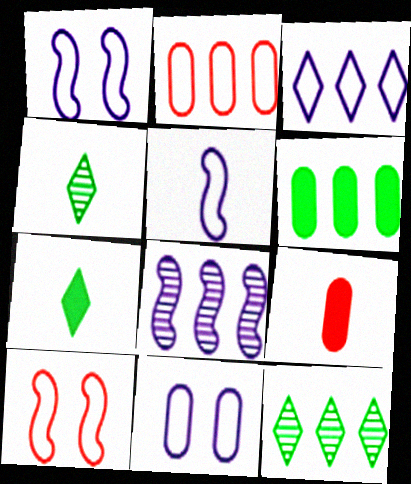[[1, 9, 12], 
[3, 5, 11], 
[4, 5, 9]]